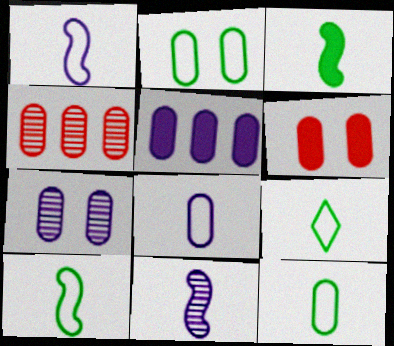[[2, 6, 7], 
[5, 7, 8], 
[9, 10, 12]]